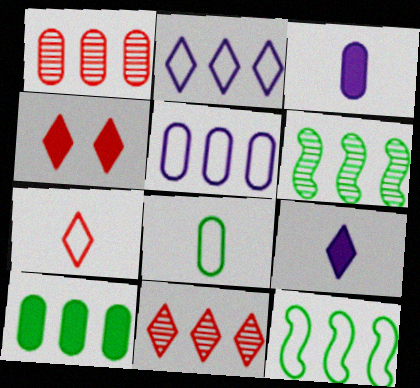[[1, 5, 10], 
[4, 7, 11]]